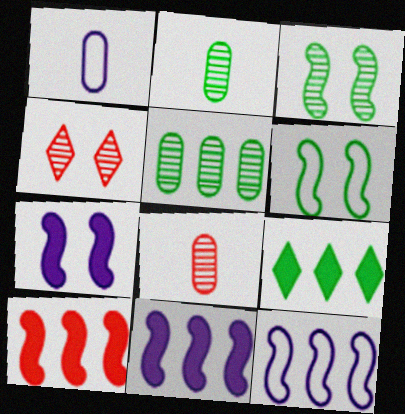[[2, 6, 9]]